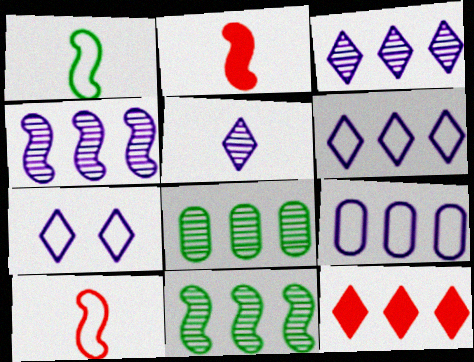[[2, 7, 8], 
[9, 11, 12]]